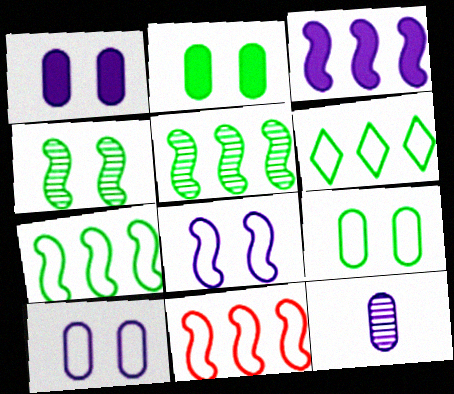[[3, 5, 11]]